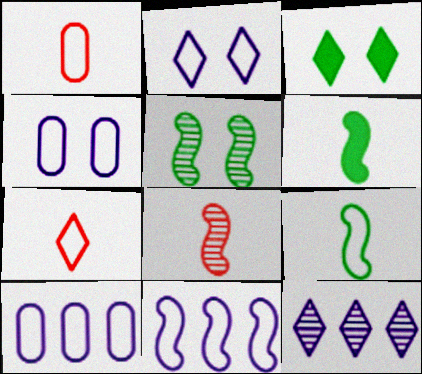[[3, 7, 12], 
[3, 8, 10]]